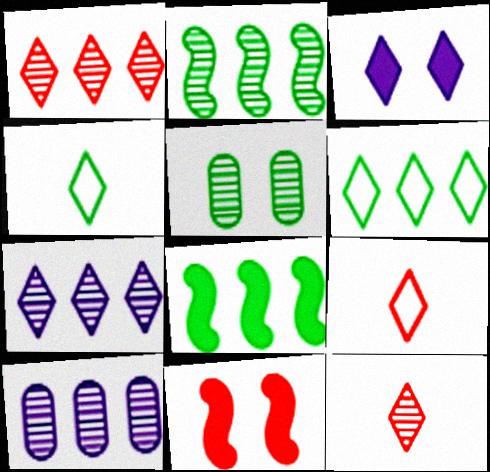[[1, 2, 10], 
[1, 3, 4], 
[3, 6, 12], 
[4, 5, 8], 
[4, 10, 11]]